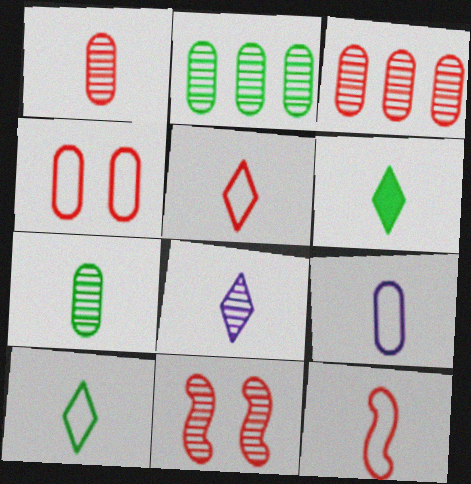[[2, 8, 11], 
[5, 6, 8], 
[9, 10, 12]]